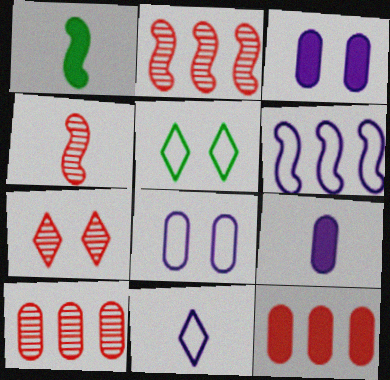[[2, 5, 9], 
[4, 7, 10], 
[6, 8, 11]]